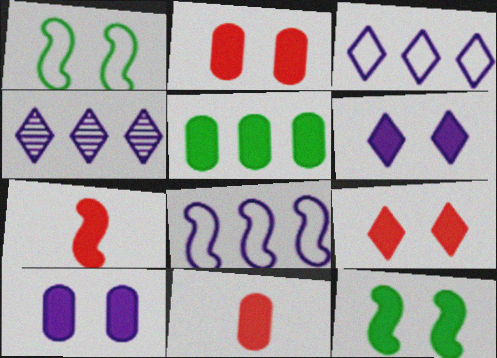[[1, 4, 11], 
[2, 6, 12], 
[5, 6, 7], 
[5, 10, 11], 
[9, 10, 12]]